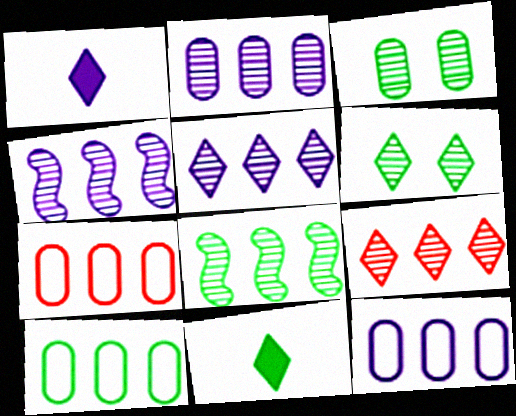[[2, 4, 5], 
[2, 8, 9], 
[7, 10, 12]]